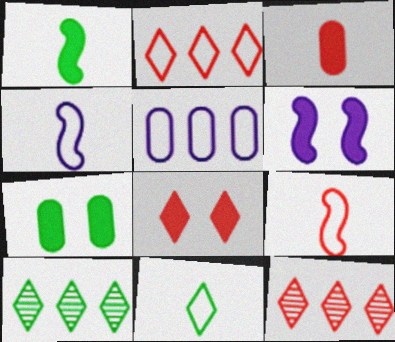[[4, 7, 12], 
[6, 7, 8]]